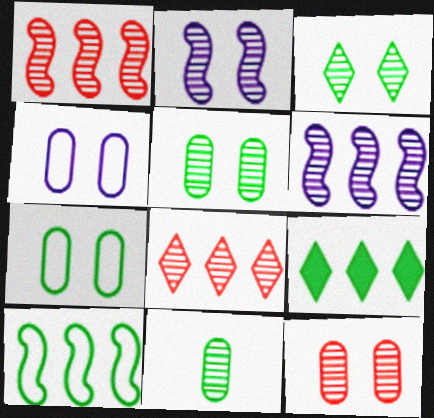[[2, 3, 12], 
[2, 8, 11]]